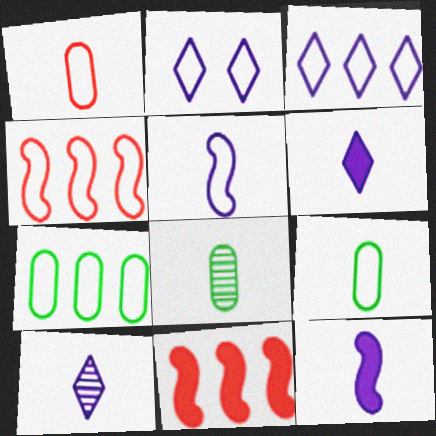[[2, 4, 9], 
[2, 8, 11], 
[3, 4, 7]]